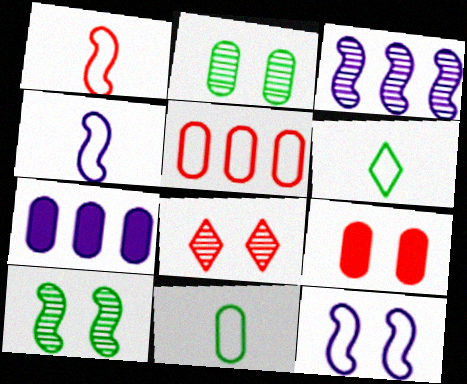[[3, 6, 9], 
[5, 6, 12]]